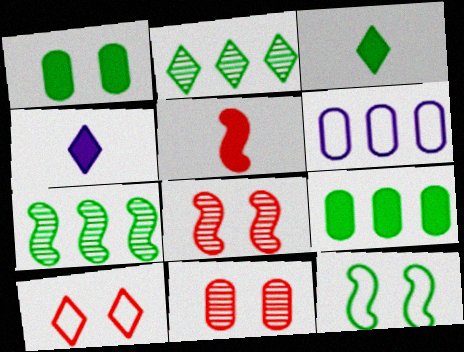[[2, 4, 10], 
[3, 6, 8]]